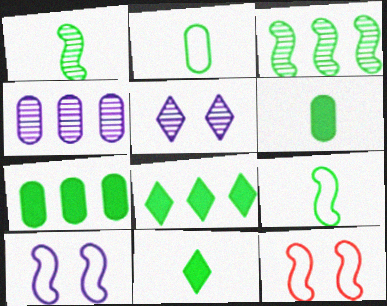[[1, 2, 11], 
[4, 11, 12]]